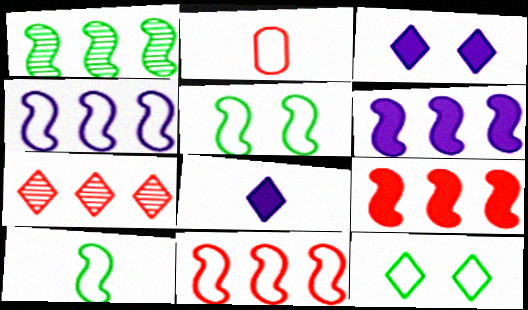[[1, 2, 3], 
[1, 4, 9], 
[1, 6, 11], 
[2, 4, 12], 
[7, 8, 12]]